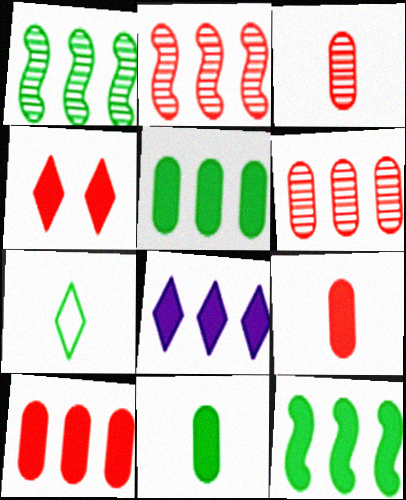[[8, 10, 12]]